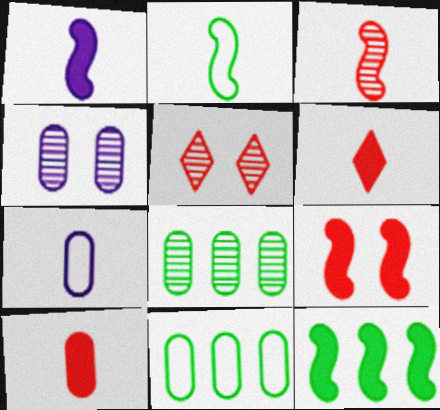[[1, 2, 3], 
[1, 5, 11], 
[1, 9, 12], 
[4, 10, 11], 
[5, 7, 12]]